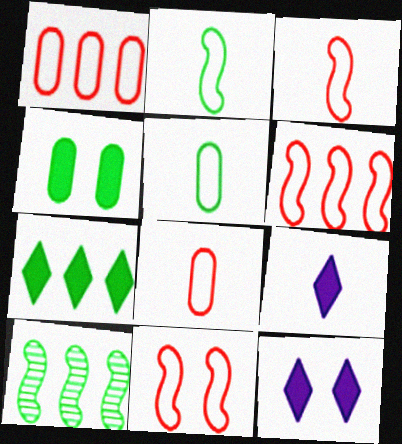[[3, 6, 11], 
[8, 10, 12]]